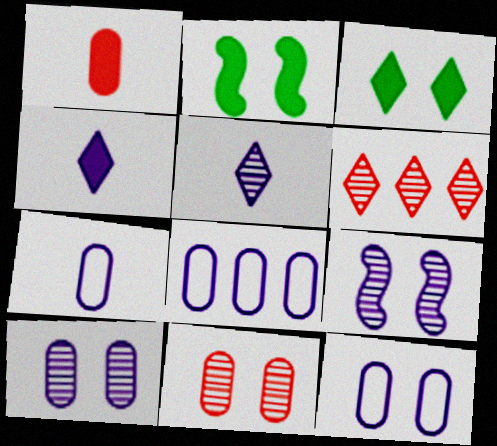[[2, 6, 7], 
[4, 8, 9], 
[7, 8, 12]]